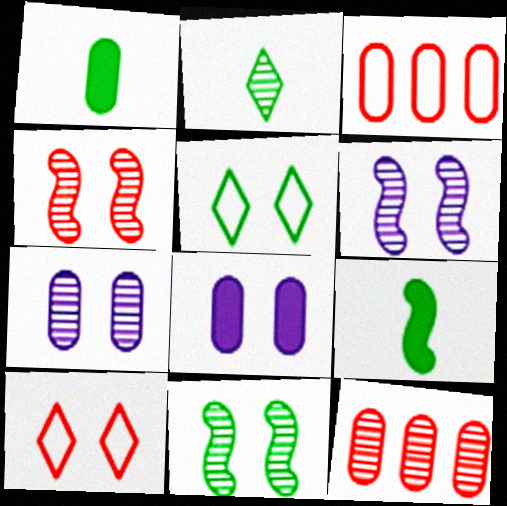[[1, 3, 7], 
[2, 6, 12], 
[4, 5, 8], 
[4, 6, 11], 
[8, 10, 11]]